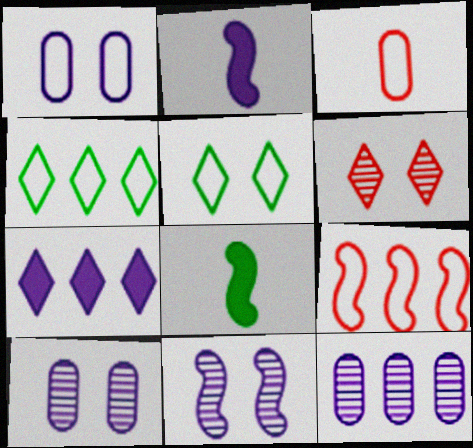[[8, 9, 11]]